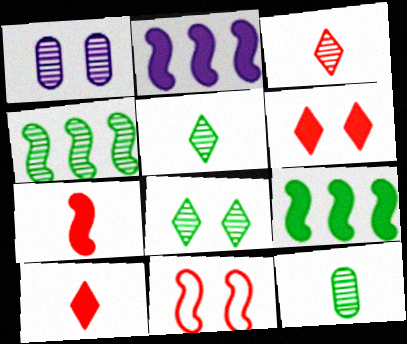[[1, 3, 4], 
[4, 8, 12]]